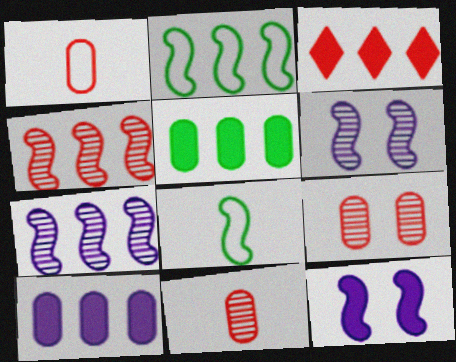[[4, 8, 12]]